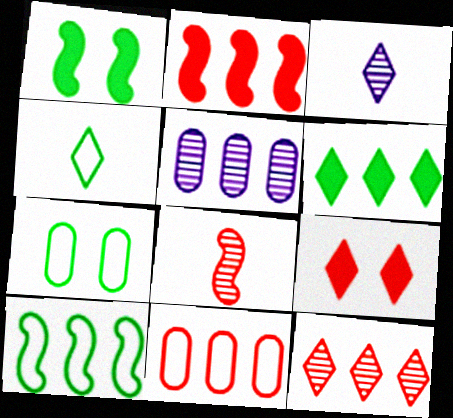[[1, 3, 11], 
[2, 3, 7], 
[2, 11, 12], 
[4, 7, 10], 
[8, 9, 11]]